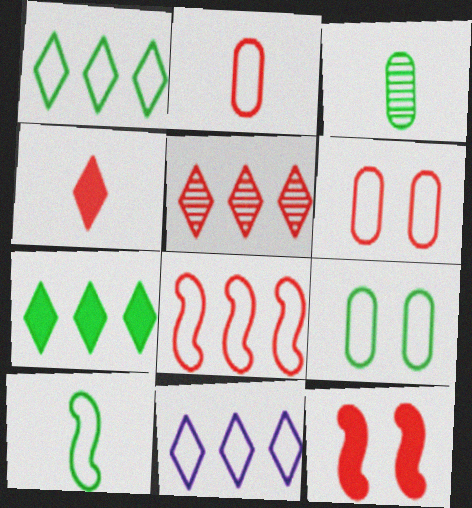[[1, 9, 10], 
[2, 5, 12], 
[3, 11, 12], 
[5, 7, 11], 
[6, 10, 11]]